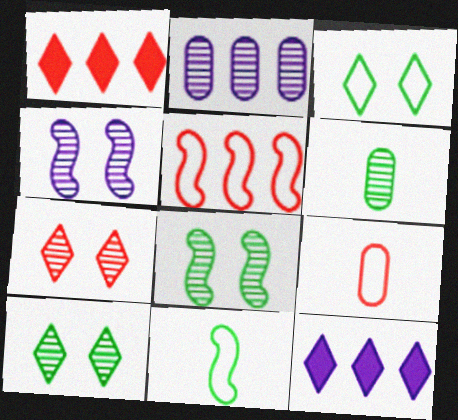[[8, 9, 12]]